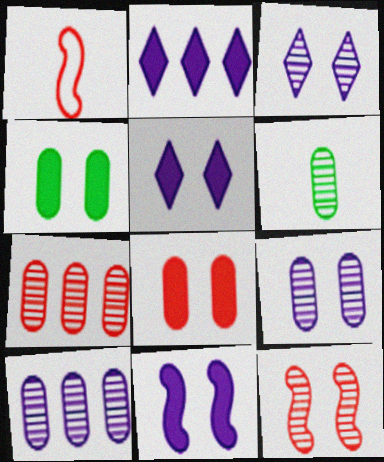[[6, 7, 9]]